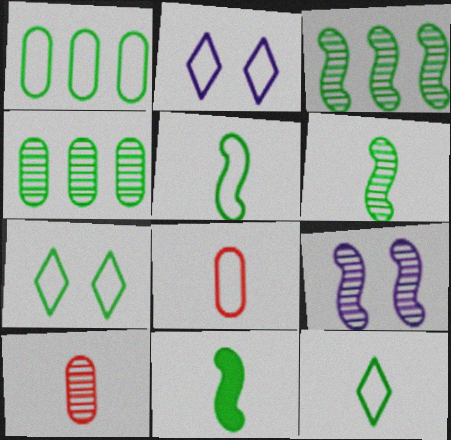[[1, 5, 7], 
[4, 7, 11], 
[5, 6, 11]]